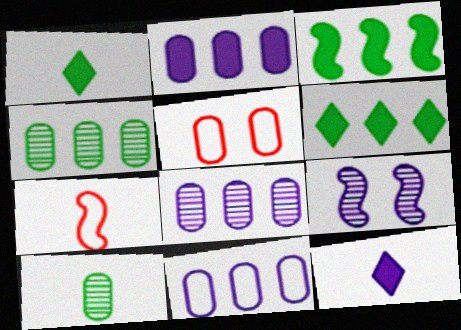[[2, 5, 10], 
[2, 8, 11], 
[3, 7, 9], 
[7, 10, 12], 
[9, 11, 12]]